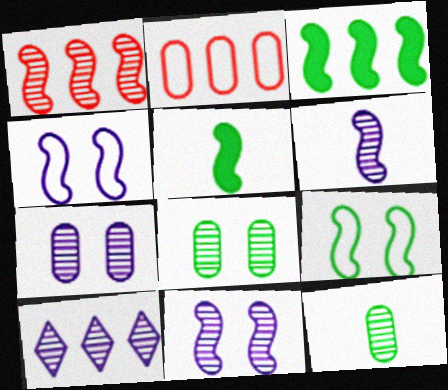[[1, 4, 5], 
[2, 3, 10], 
[6, 7, 10]]